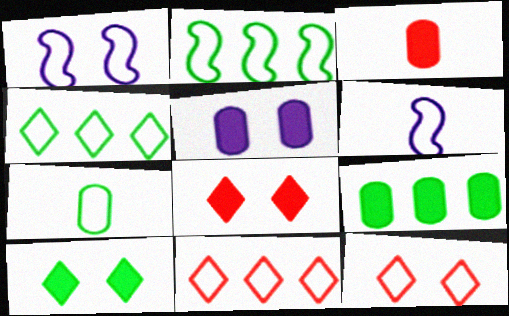[[1, 7, 11], 
[3, 5, 9]]